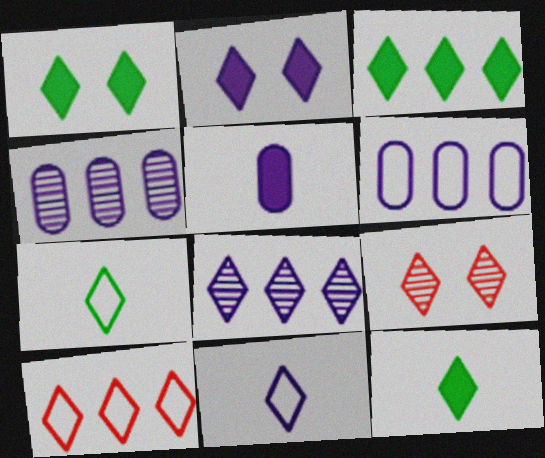[[1, 3, 12], 
[2, 8, 11], 
[3, 8, 10], 
[3, 9, 11]]